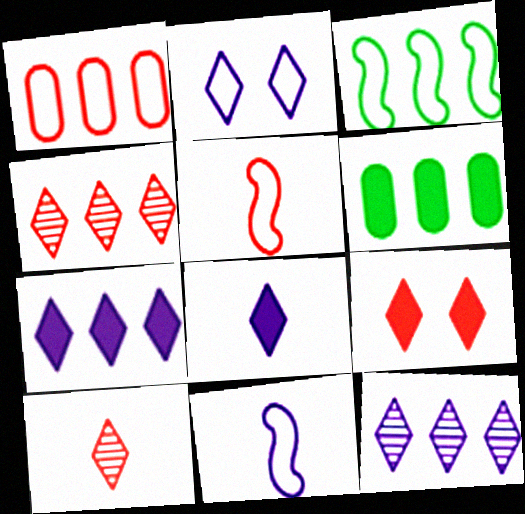[[2, 8, 12]]